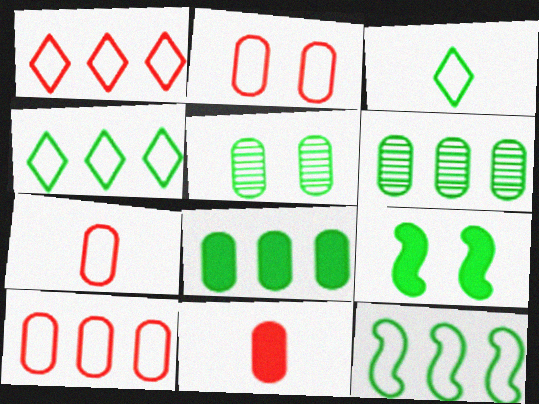[[2, 7, 10], 
[3, 6, 9]]